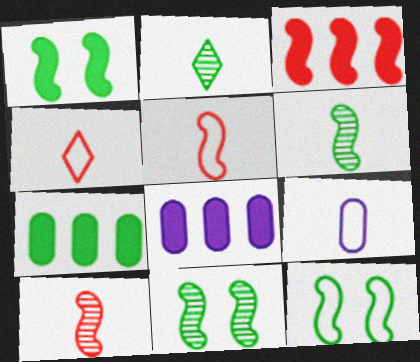[[1, 11, 12], 
[2, 7, 12], 
[4, 8, 11]]